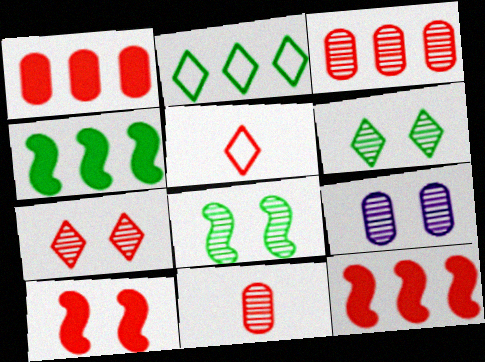[[3, 5, 10], 
[4, 5, 9], 
[7, 8, 9]]